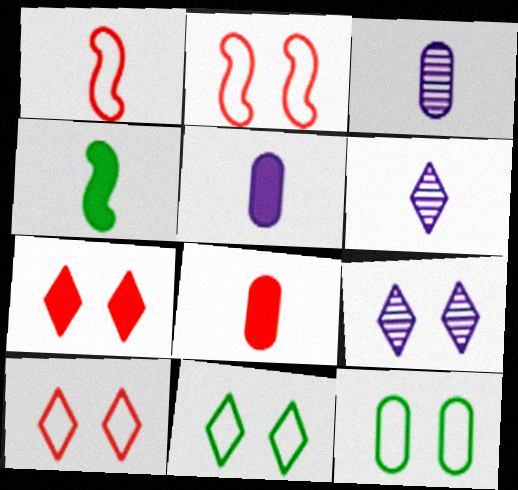[[7, 9, 11]]